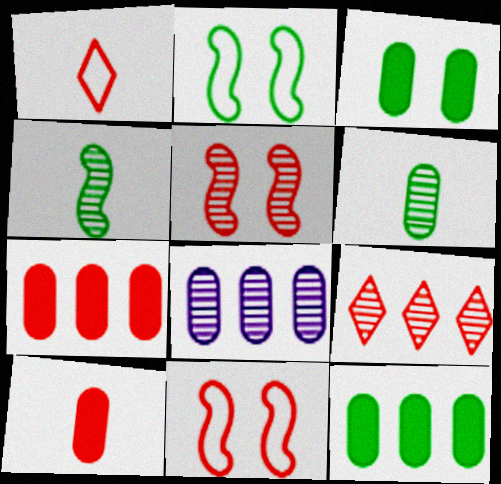[[1, 5, 7], 
[9, 10, 11]]